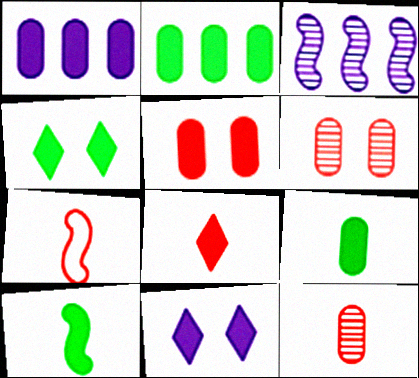[[1, 5, 9], 
[2, 4, 10], 
[7, 8, 12]]